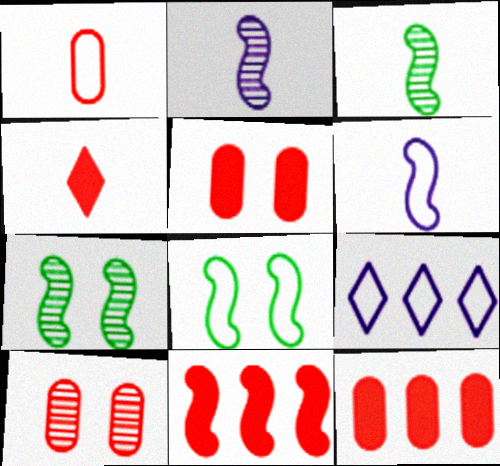[[1, 8, 9], 
[1, 10, 12], 
[2, 8, 11], 
[3, 5, 9], 
[4, 5, 11], 
[6, 7, 11]]